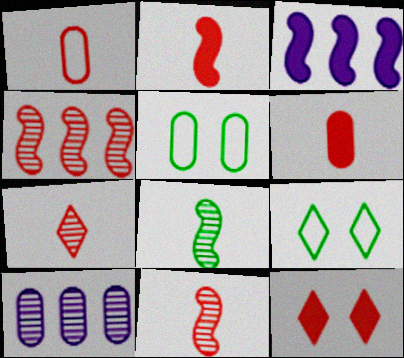[[1, 2, 7], 
[1, 4, 12], 
[2, 9, 10], 
[3, 5, 7], 
[5, 6, 10]]